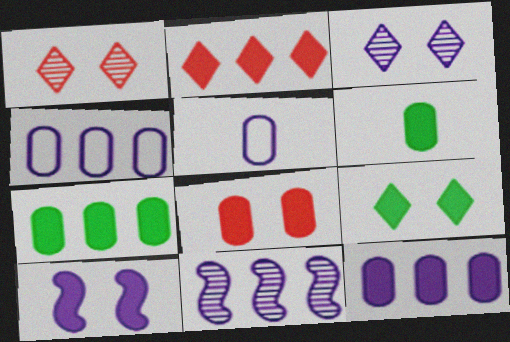[[2, 6, 10], 
[6, 8, 12], 
[8, 9, 10]]